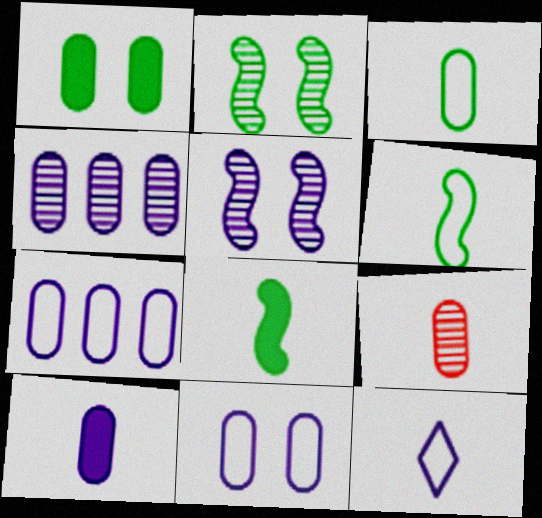[[1, 7, 9], 
[3, 9, 10], 
[4, 10, 11], 
[8, 9, 12]]